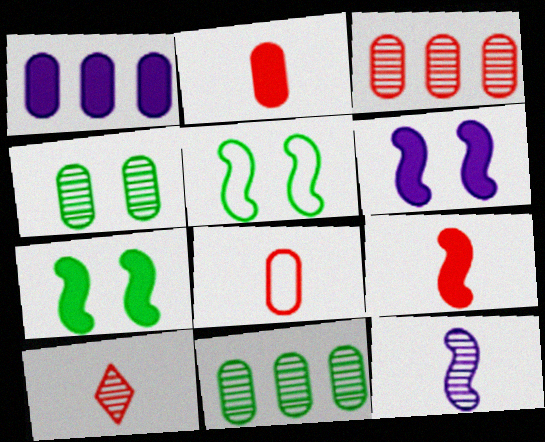[[1, 4, 8], 
[1, 5, 10], 
[8, 9, 10]]